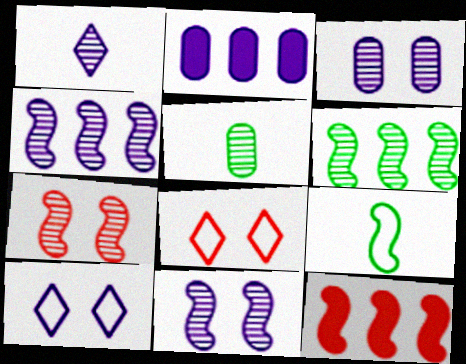[[1, 3, 4], 
[5, 10, 12], 
[9, 11, 12]]